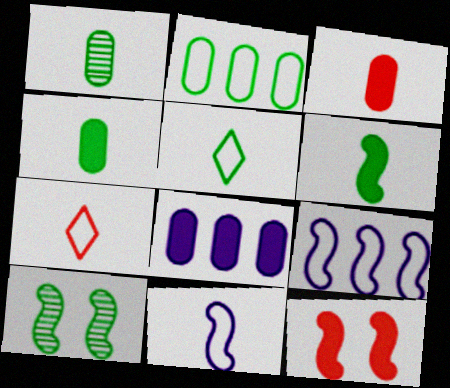[[1, 5, 6], 
[7, 8, 10]]